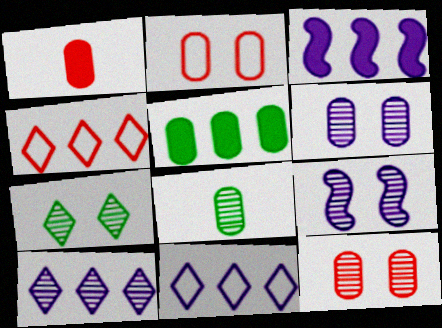[[7, 9, 12]]